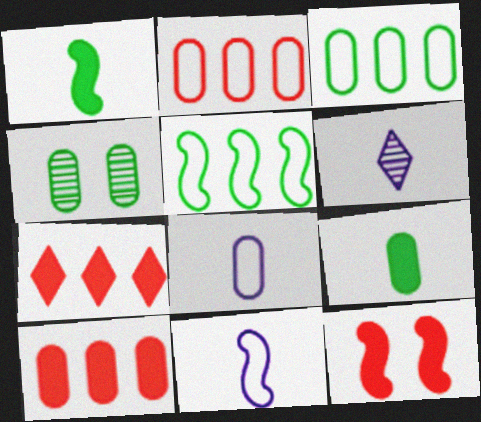[[3, 4, 9], 
[3, 6, 12], 
[4, 7, 11], 
[4, 8, 10]]